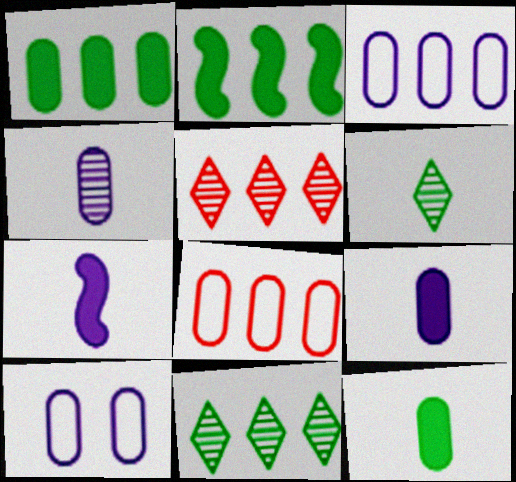[[2, 3, 5]]